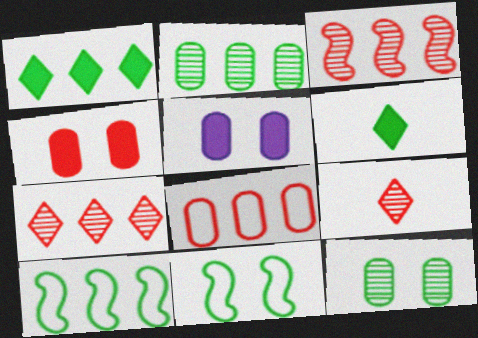[[1, 2, 10], 
[2, 6, 11], 
[5, 9, 10], 
[6, 10, 12]]